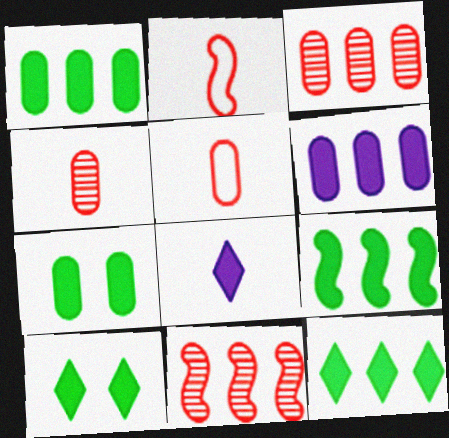[[1, 9, 12]]